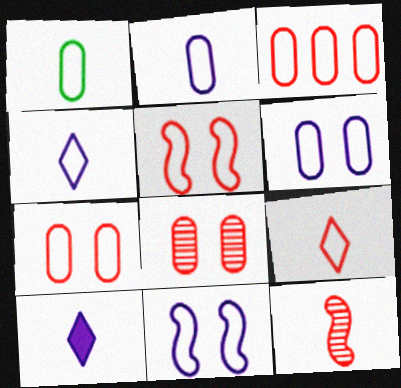[[1, 3, 6], 
[1, 10, 12], 
[3, 5, 9]]